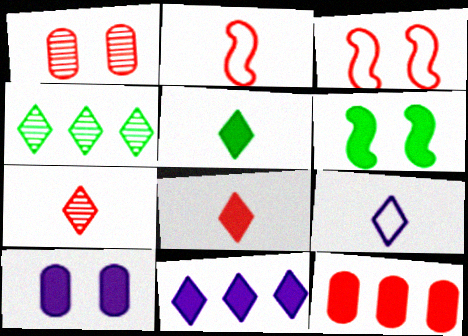[[2, 4, 10], 
[3, 7, 12], 
[5, 7, 9]]